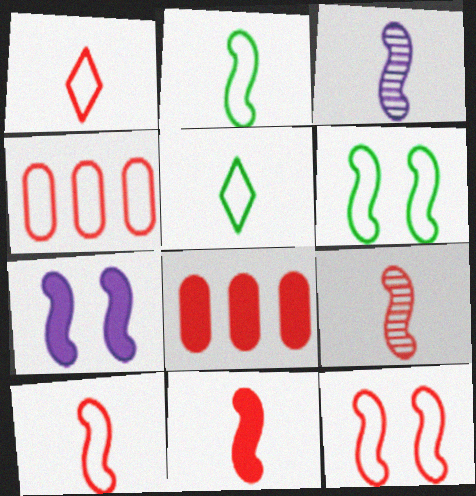[[1, 4, 12], 
[2, 3, 11], 
[9, 10, 11]]